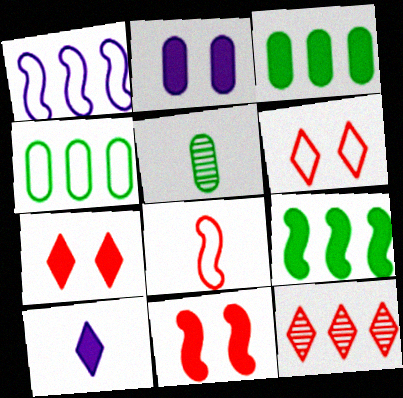[[1, 3, 12], 
[1, 5, 7], 
[3, 10, 11], 
[5, 8, 10]]